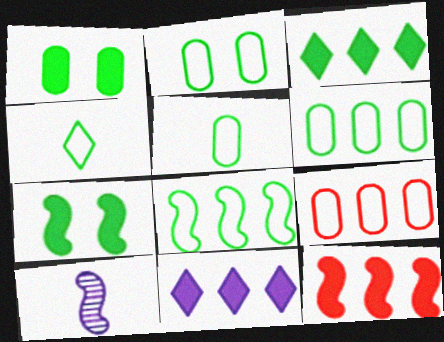[[2, 4, 8], 
[2, 5, 6]]